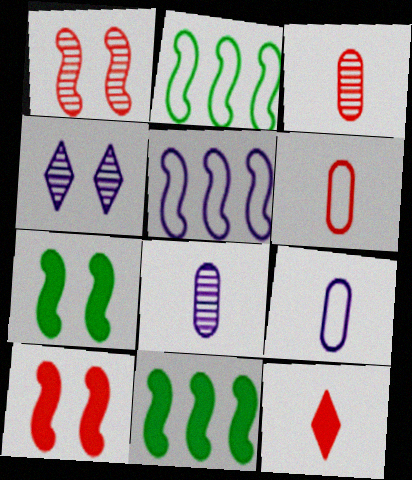[[4, 6, 11]]